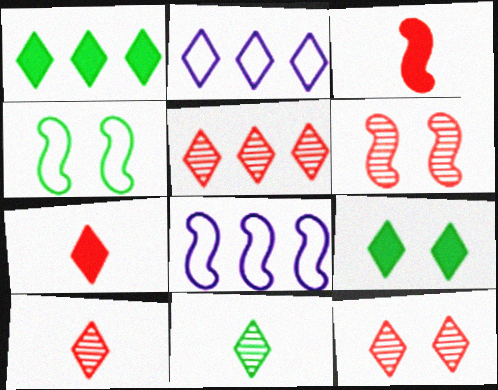[[1, 2, 5], 
[2, 9, 10], 
[5, 10, 12]]